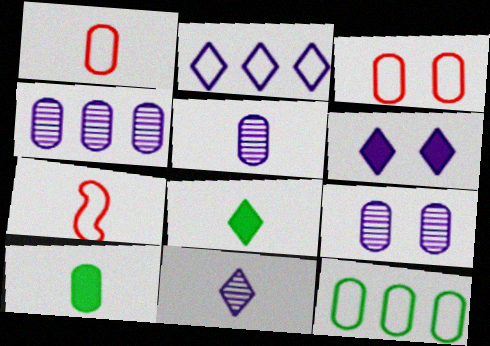[[1, 5, 10], 
[2, 6, 11], 
[3, 4, 10], 
[4, 5, 9], 
[5, 7, 8], 
[7, 10, 11]]